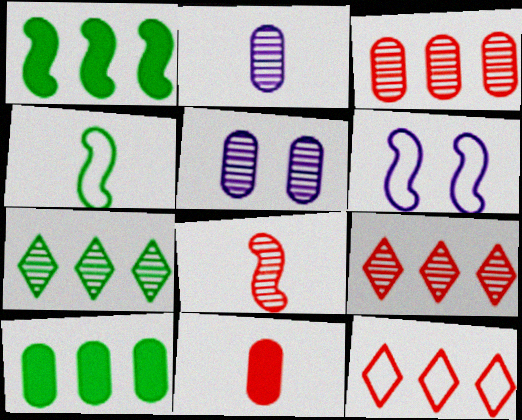[[1, 6, 8], 
[5, 7, 8], 
[6, 7, 11]]